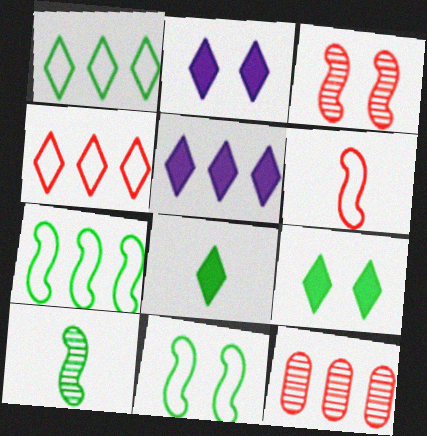[[5, 7, 12]]